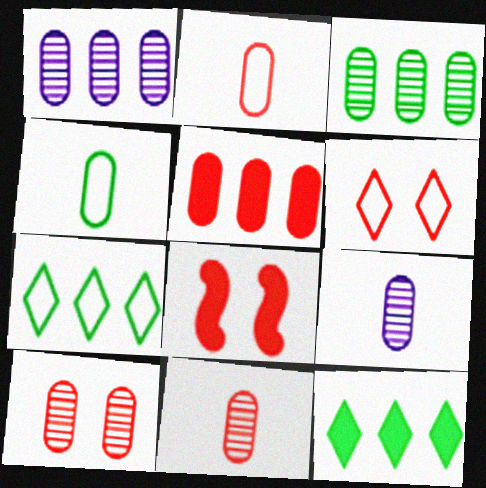[[2, 5, 10], 
[3, 9, 10], 
[6, 8, 10], 
[7, 8, 9]]